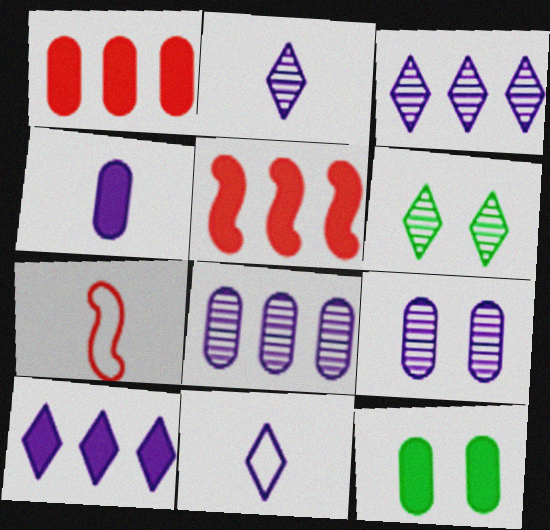[[1, 4, 12], 
[3, 7, 12]]